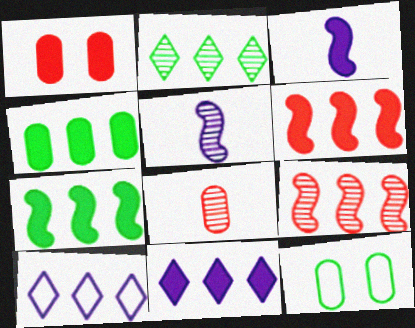[[4, 6, 11], 
[4, 9, 10]]